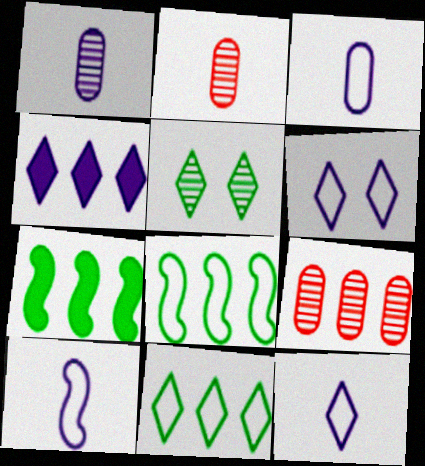[[2, 6, 7], 
[3, 10, 12], 
[4, 8, 9]]